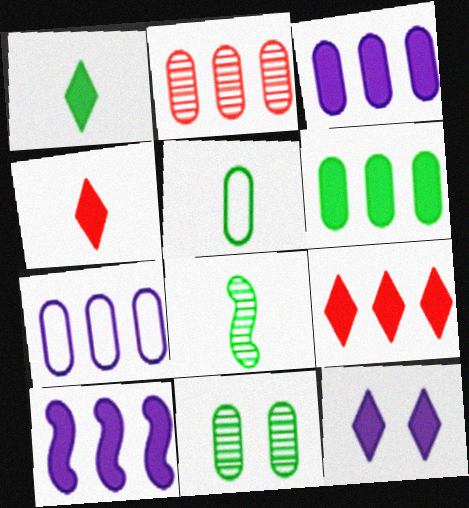[[1, 5, 8], 
[1, 9, 12], 
[2, 6, 7], 
[5, 6, 11], 
[6, 9, 10]]